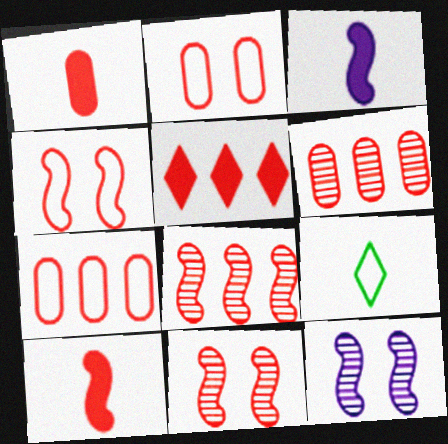[[1, 2, 6], 
[4, 8, 10], 
[5, 7, 8]]